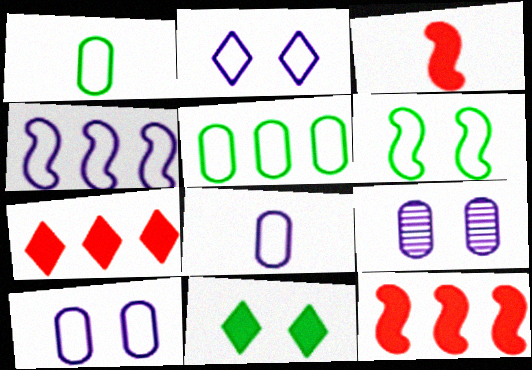[[2, 4, 8]]